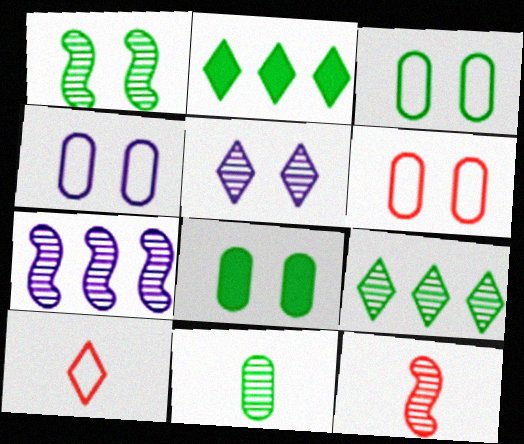[[1, 7, 12], 
[1, 9, 11], 
[2, 4, 12], 
[2, 5, 10], 
[3, 4, 6], 
[7, 8, 10]]